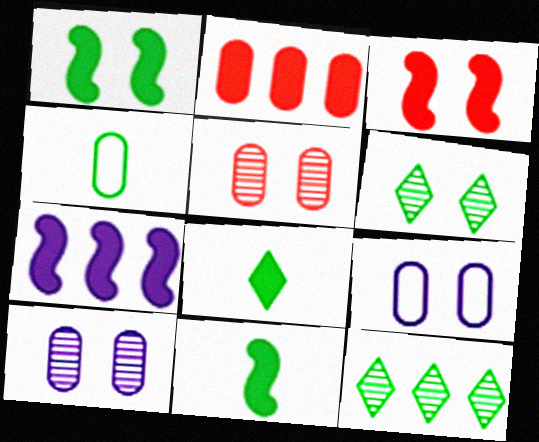[[1, 4, 12], 
[2, 4, 10], 
[3, 6, 9], 
[3, 7, 11]]